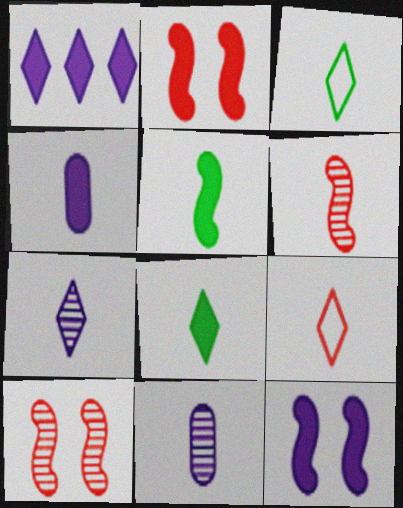[[1, 4, 12], 
[3, 4, 6], 
[5, 9, 11], 
[7, 8, 9]]